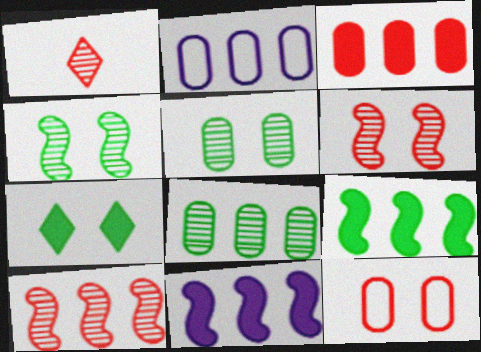[[2, 3, 8]]